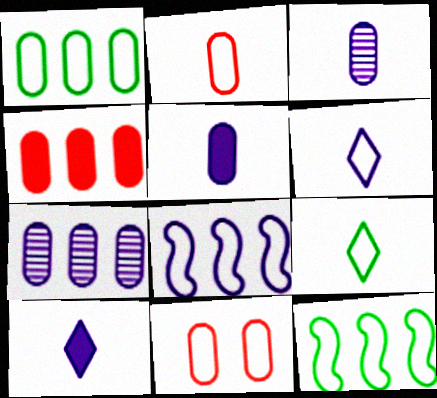[[1, 4, 7], 
[6, 11, 12], 
[8, 9, 11]]